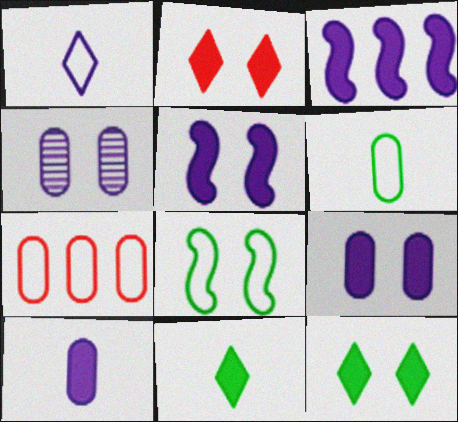[[1, 3, 4], 
[1, 7, 8], 
[2, 4, 8]]